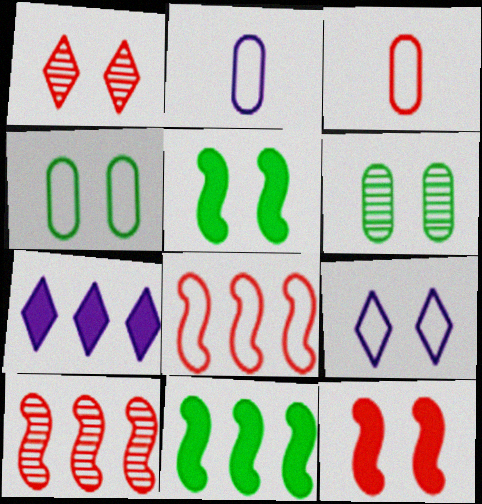[[1, 2, 11], 
[6, 9, 12]]